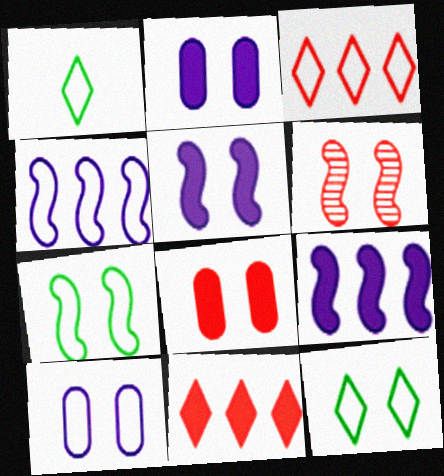[[2, 6, 12], 
[5, 6, 7]]